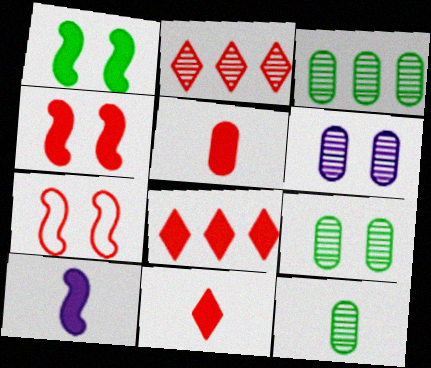[[2, 5, 7], 
[3, 9, 12], 
[4, 5, 8]]